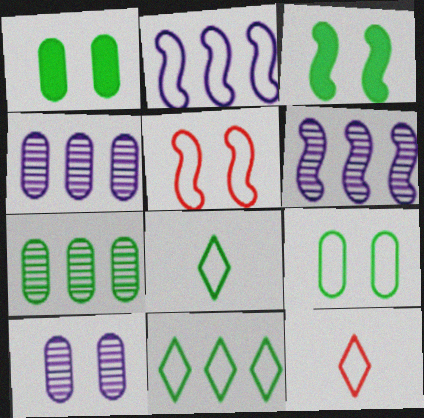[[1, 6, 12], 
[2, 9, 12], 
[3, 4, 12], 
[3, 7, 8]]